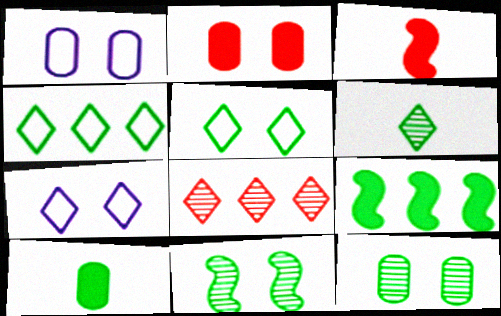[[1, 2, 12], 
[2, 7, 11], 
[4, 10, 11]]